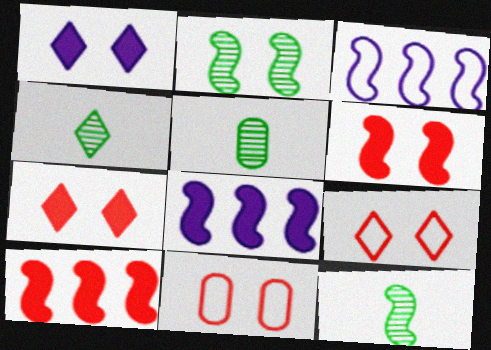[[1, 2, 11], 
[3, 5, 7], 
[3, 6, 12], 
[4, 5, 12], 
[4, 8, 11], 
[5, 8, 9]]